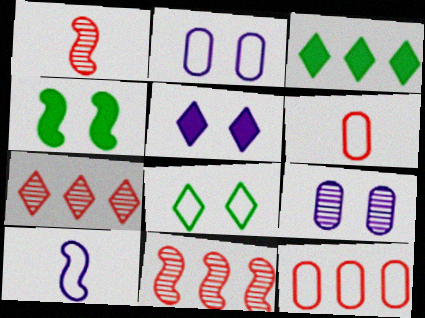[[1, 2, 3], 
[4, 10, 11], 
[8, 10, 12]]